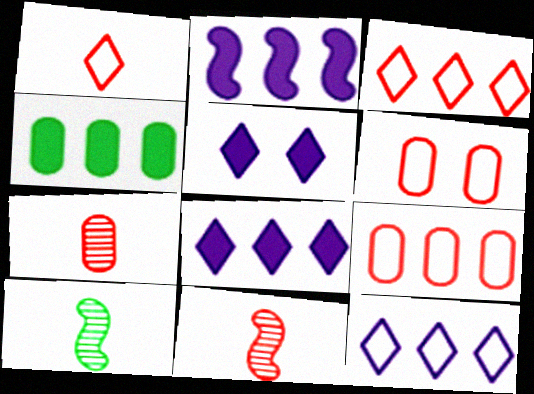[[5, 9, 10], 
[6, 8, 10]]